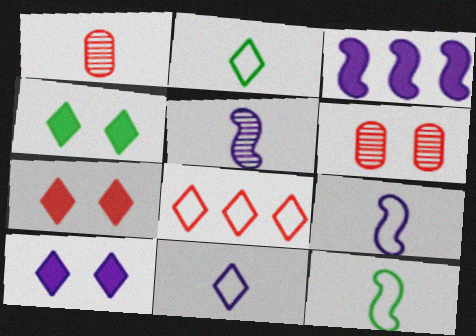[[2, 3, 6], 
[4, 7, 10]]